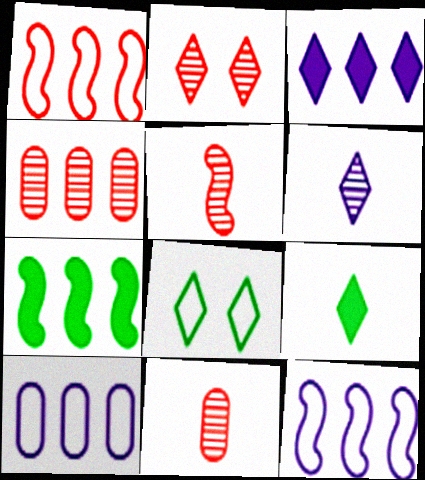[[2, 4, 5]]